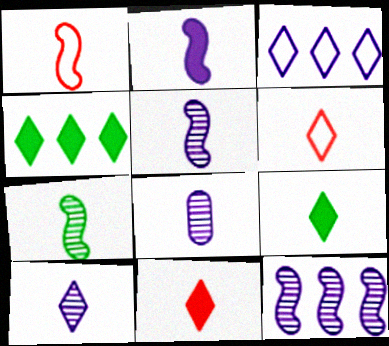[[1, 2, 7], 
[1, 8, 9], 
[5, 8, 10], 
[6, 9, 10]]